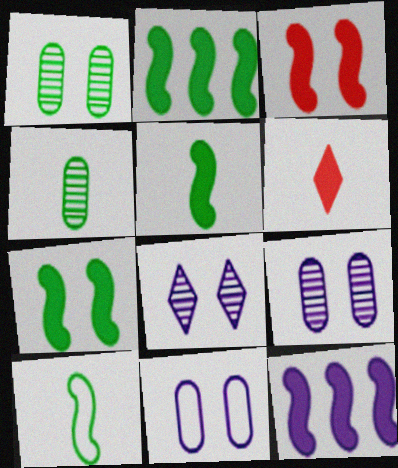[[2, 5, 7], 
[3, 5, 12]]